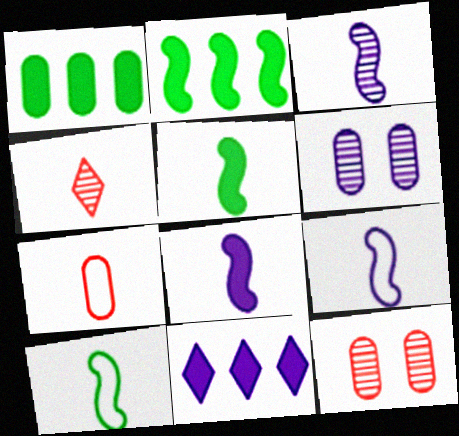[[1, 6, 7], 
[3, 8, 9], 
[6, 9, 11], 
[10, 11, 12]]